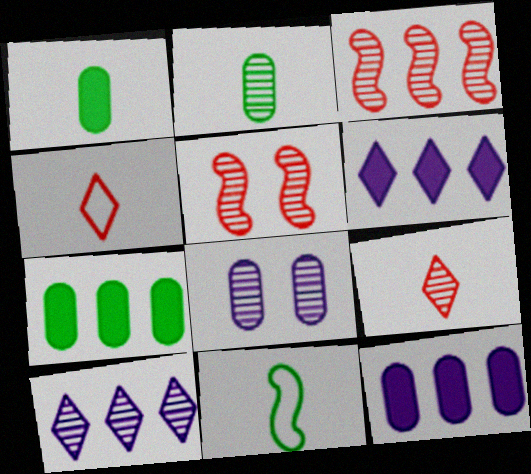[[2, 5, 10]]